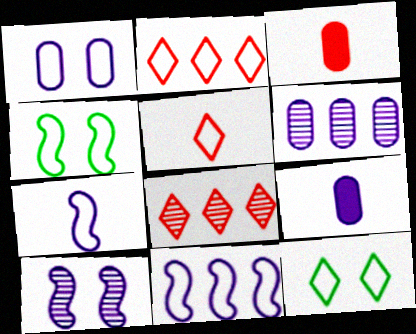[[1, 6, 9], 
[4, 8, 9]]